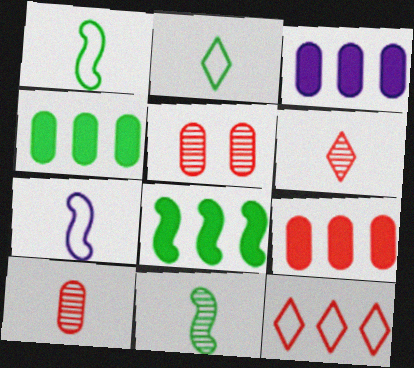[[3, 4, 9]]